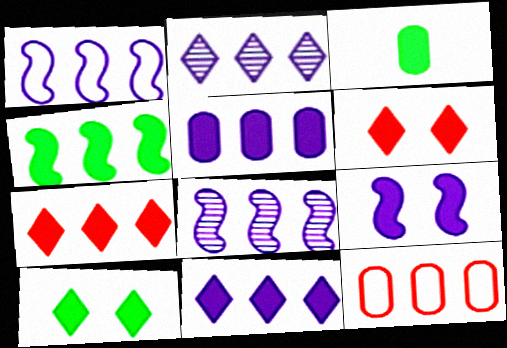[[1, 2, 5], 
[2, 4, 12], 
[3, 4, 10], 
[3, 7, 9], 
[4, 5, 7]]